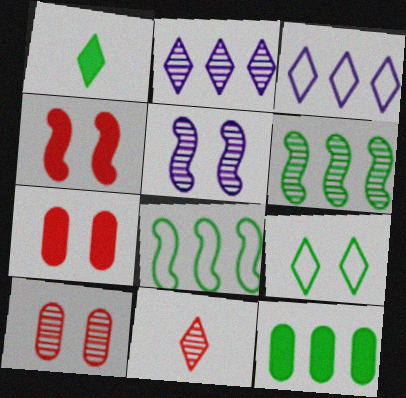[[5, 7, 9]]